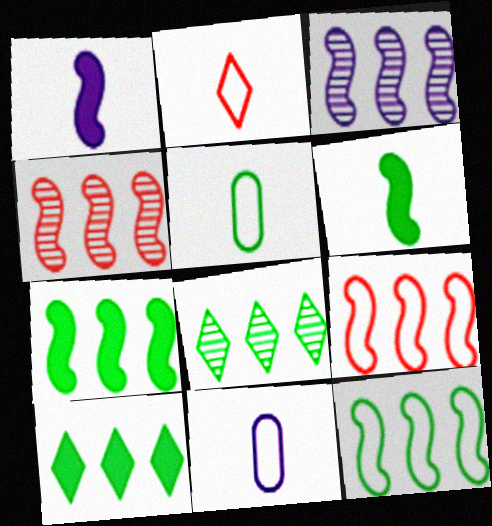[[3, 7, 9]]